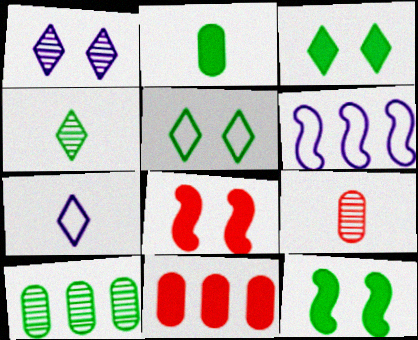[[3, 6, 9], 
[7, 8, 10]]